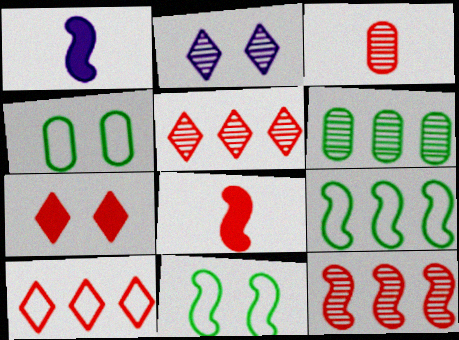[[1, 4, 5], 
[1, 11, 12]]